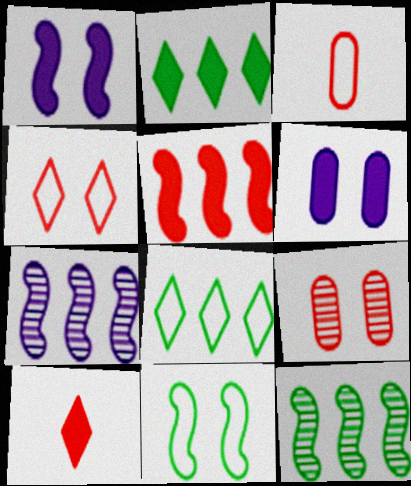[]